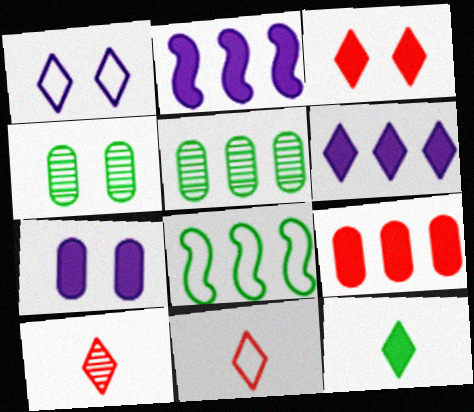[[2, 4, 11], 
[3, 6, 12], 
[4, 8, 12], 
[7, 8, 10]]